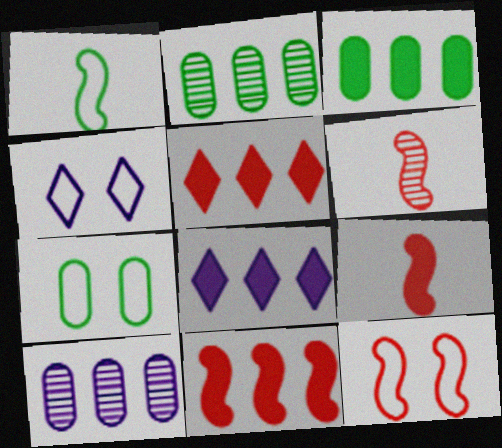[[2, 4, 9], 
[3, 4, 6], 
[3, 8, 11], 
[4, 7, 12], 
[6, 7, 8], 
[6, 11, 12]]